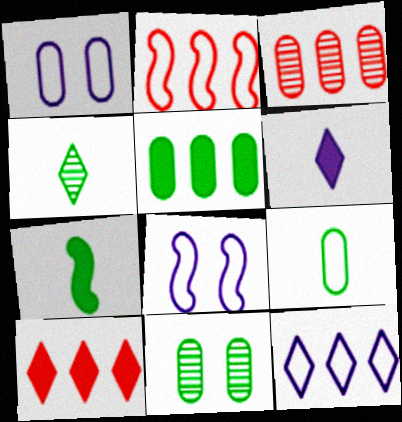[[2, 3, 10], 
[2, 6, 11], 
[4, 7, 9], 
[5, 9, 11]]